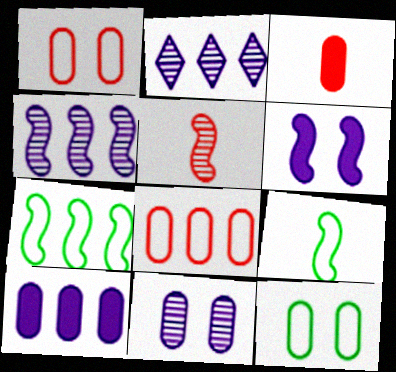[[5, 6, 7]]